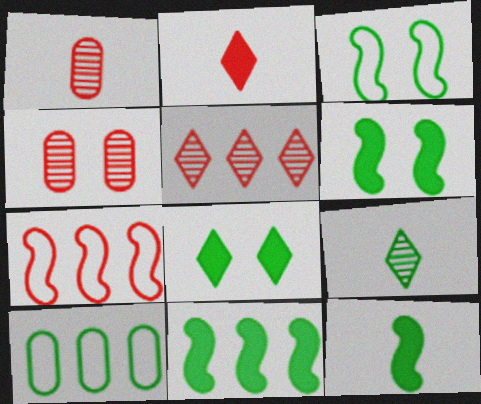[[2, 4, 7], 
[6, 9, 10], 
[6, 11, 12]]